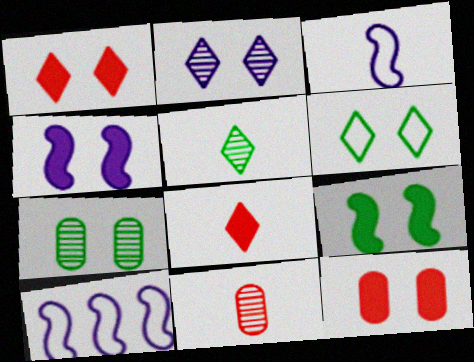[[1, 2, 6], 
[5, 10, 12], 
[6, 7, 9], 
[7, 8, 10]]